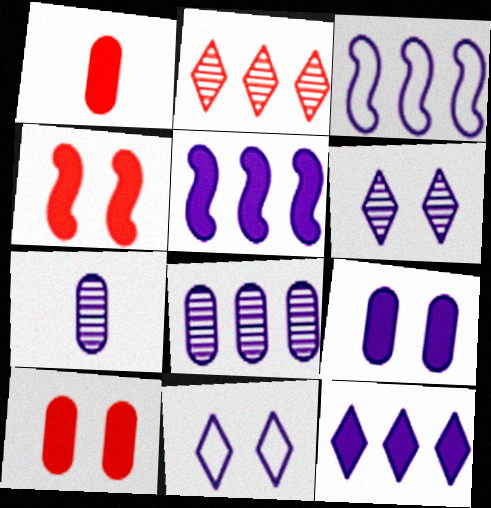[[3, 8, 12], 
[5, 7, 11]]